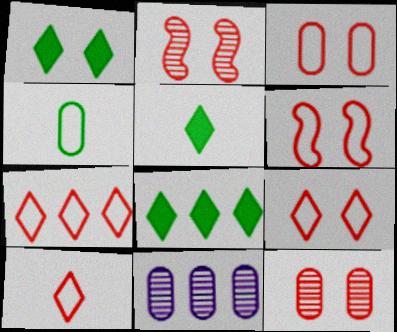[[1, 5, 8], 
[3, 6, 9], 
[5, 6, 11], 
[7, 9, 10]]